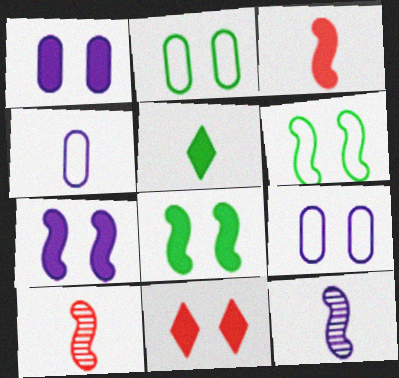[[1, 8, 11], 
[4, 5, 10]]